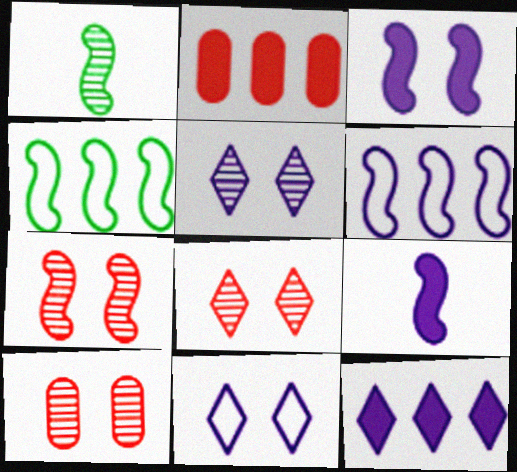[[1, 2, 11], 
[4, 7, 9], 
[7, 8, 10]]